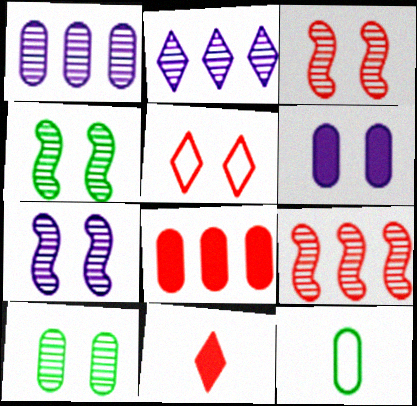[[3, 4, 7], 
[4, 5, 6]]